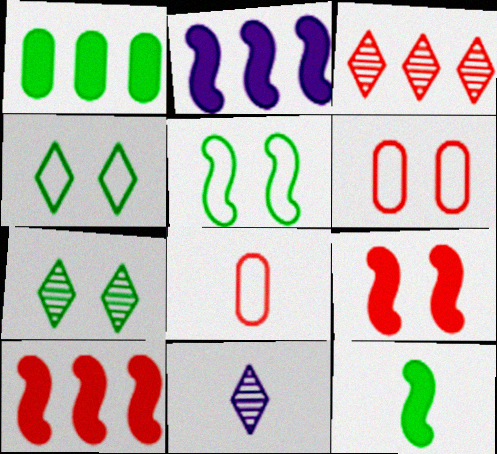[[2, 7, 8], 
[2, 9, 12], 
[3, 7, 11], 
[3, 8, 9], 
[8, 11, 12]]